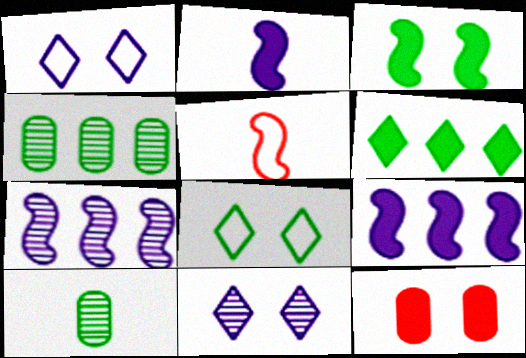[[2, 6, 12], 
[3, 5, 7]]